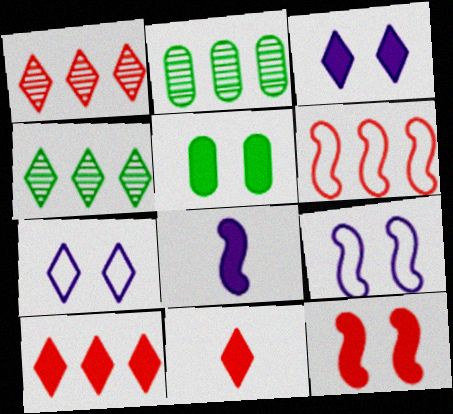[[2, 9, 11], 
[3, 5, 12], 
[4, 7, 11], 
[5, 8, 10]]